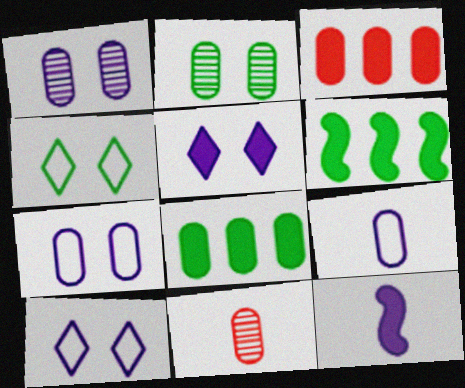[[2, 3, 9], 
[6, 10, 11], 
[7, 8, 11]]